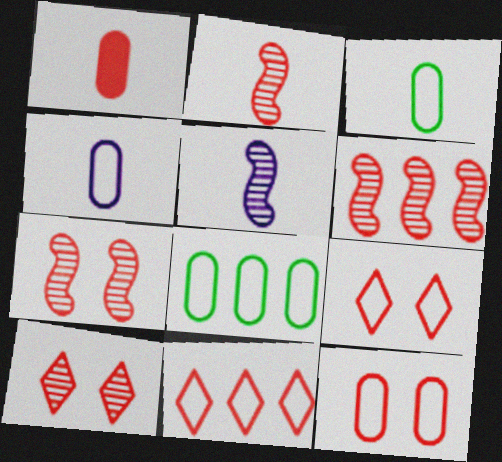[[1, 6, 9], 
[1, 7, 11], 
[2, 6, 7], 
[4, 8, 12]]